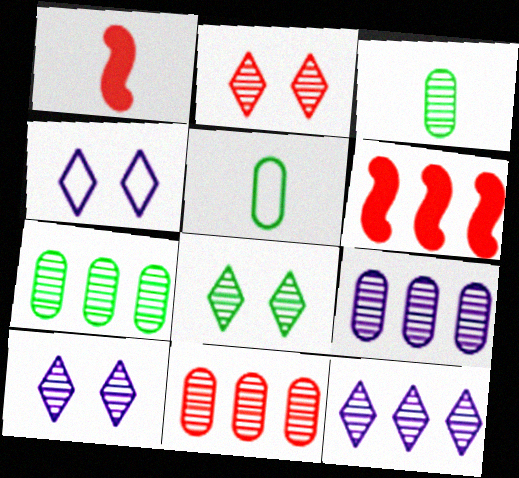[[1, 4, 7], 
[2, 8, 10], 
[3, 4, 6], 
[5, 6, 10], 
[7, 9, 11]]